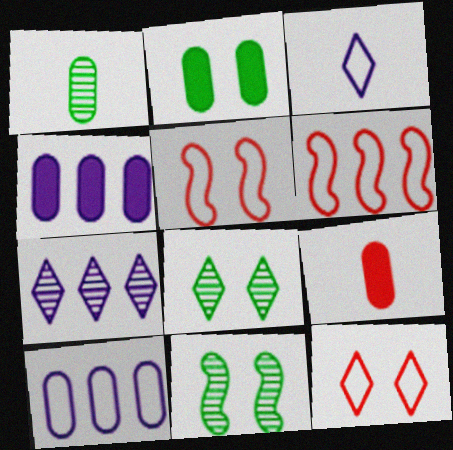[[2, 4, 9]]